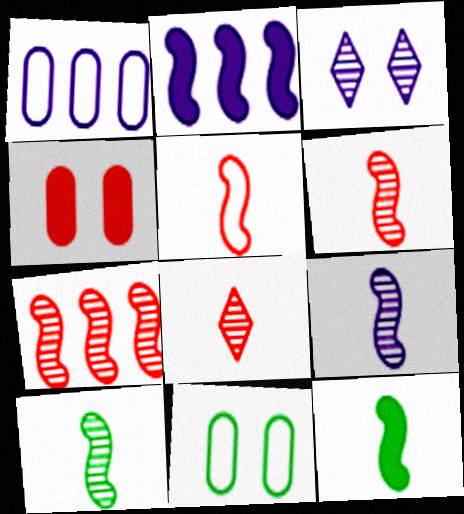[[2, 8, 11], 
[5, 9, 12], 
[6, 9, 10]]